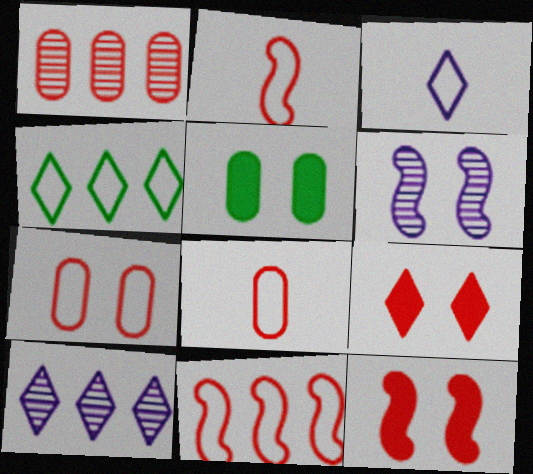[[1, 2, 9], 
[2, 5, 10]]